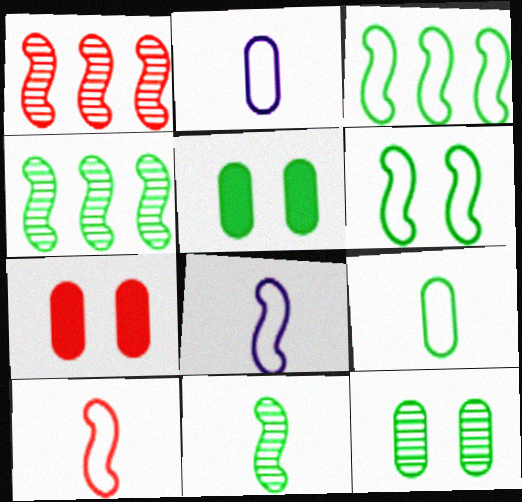[]